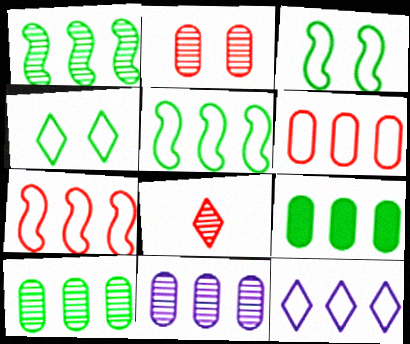[[5, 6, 12], 
[6, 9, 11]]